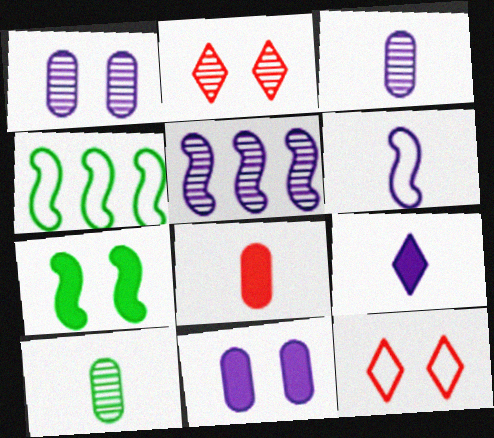[[1, 7, 12], 
[2, 5, 10], 
[3, 6, 9]]